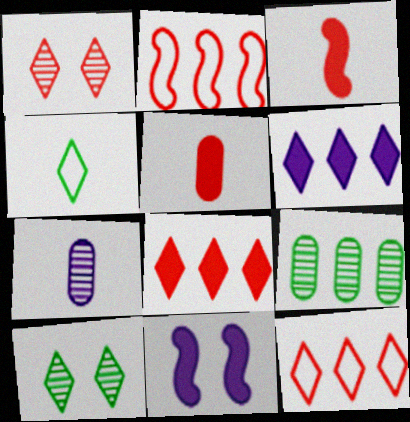[[1, 2, 5], 
[1, 4, 6], 
[2, 6, 9], 
[3, 4, 7]]